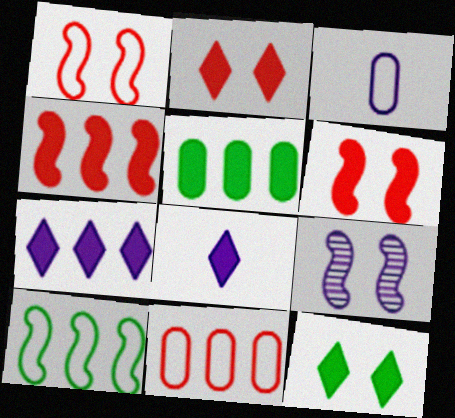[[3, 7, 9], 
[4, 5, 7], 
[5, 6, 8]]